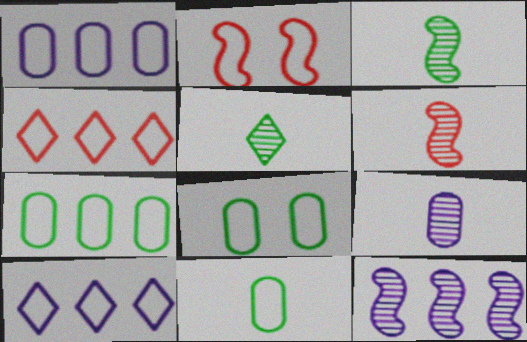[[2, 10, 11], 
[5, 6, 9], 
[7, 8, 11]]